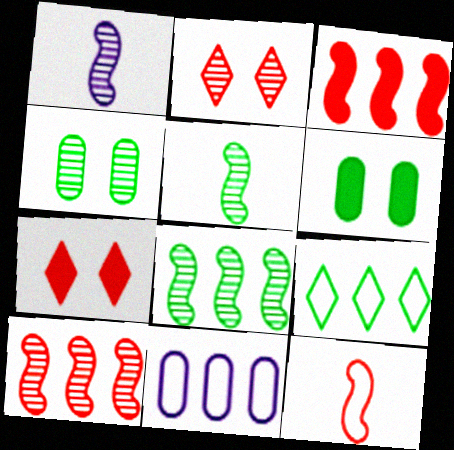[[5, 6, 9], 
[5, 7, 11]]